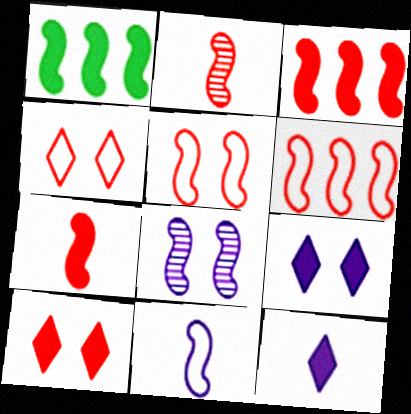[[2, 3, 5]]